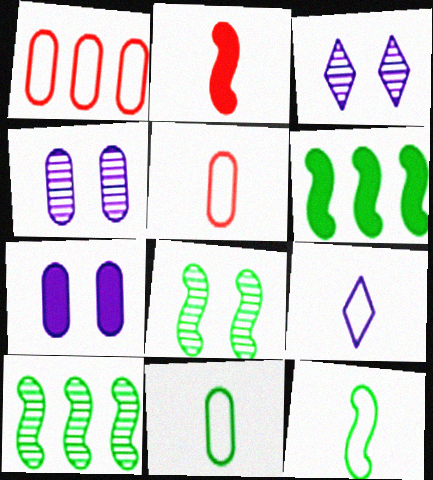[[3, 5, 6], 
[5, 9, 12], 
[6, 8, 12]]